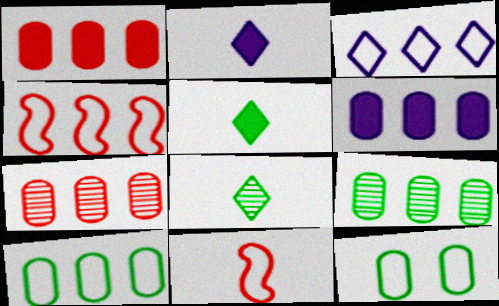[[3, 4, 10], 
[3, 11, 12], 
[6, 7, 10]]